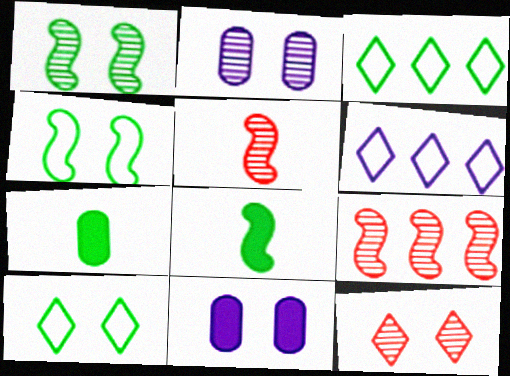[[1, 2, 12], 
[1, 3, 7], 
[3, 5, 11], 
[4, 11, 12]]